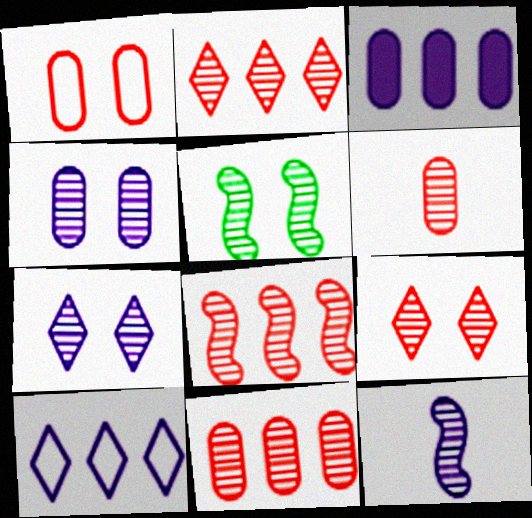[[2, 8, 11], 
[4, 5, 9], 
[5, 8, 12], 
[6, 8, 9]]